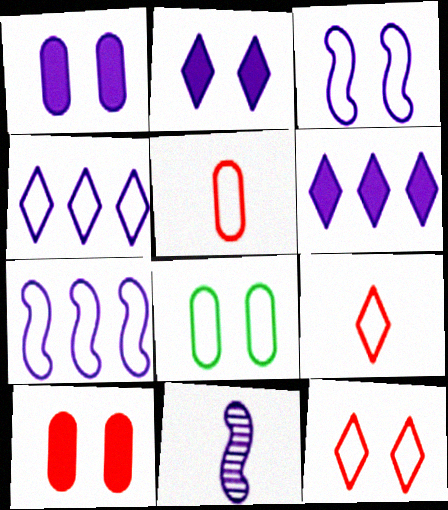[[1, 4, 11], 
[3, 8, 12], 
[7, 8, 9]]